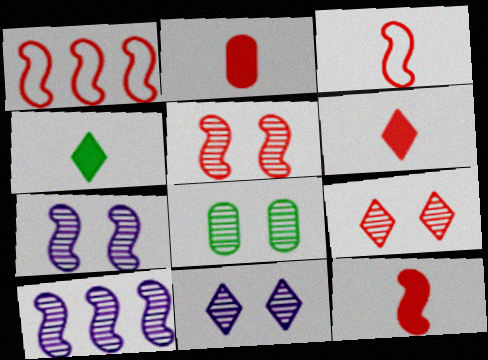[[1, 2, 9], 
[1, 5, 12], 
[2, 6, 12], 
[5, 8, 11], 
[7, 8, 9]]